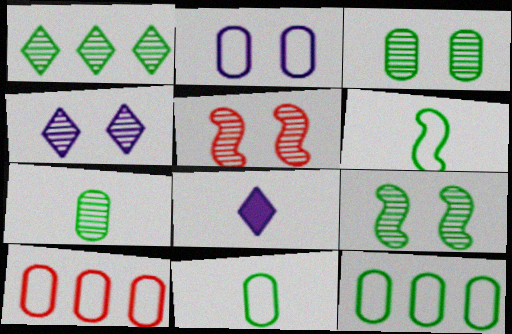[[1, 7, 9], 
[2, 10, 11], 
[3, 4, 5], 
[5, 8, 12], 
[8, 9, 10]]